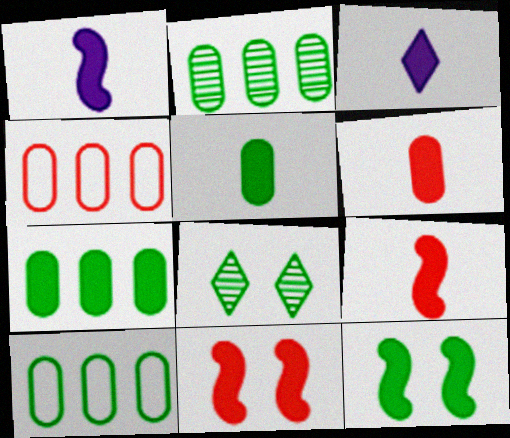[[1, 4, 8], 
[2, 7, 10], 
[3, 5, 9], 
[3, 7, 11]]